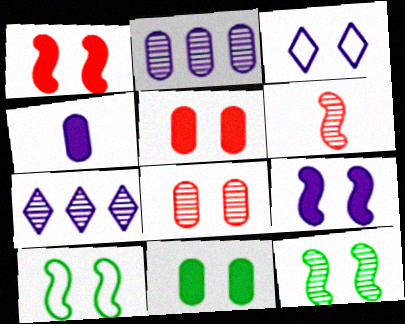[[3, 5, 12]]